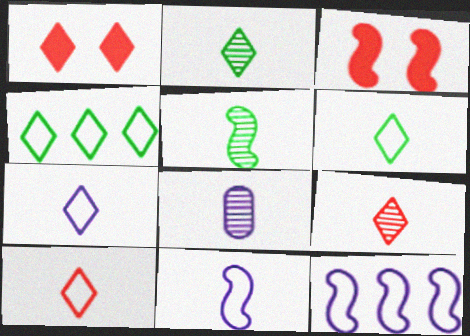[[3, 4, 8], 
[3, 5, 12], 
[5, 8, 9], 
[6, 7, 10]]